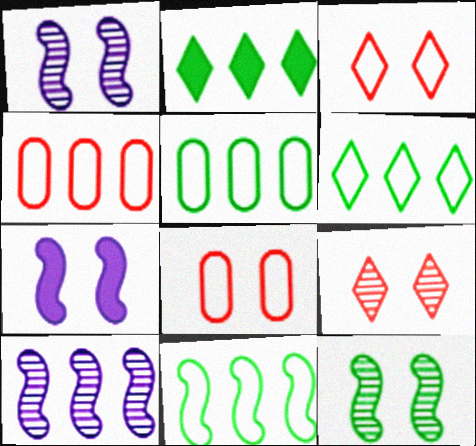[[2, 4, 10], 
[5, 6, 11]]